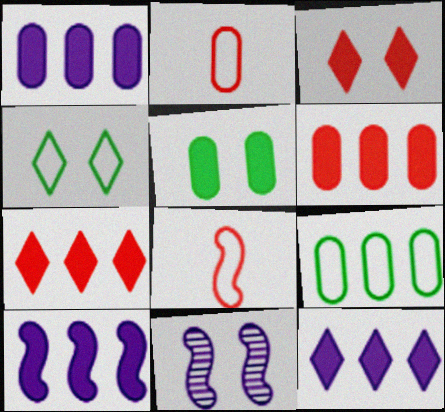[[1, 10, 12]]